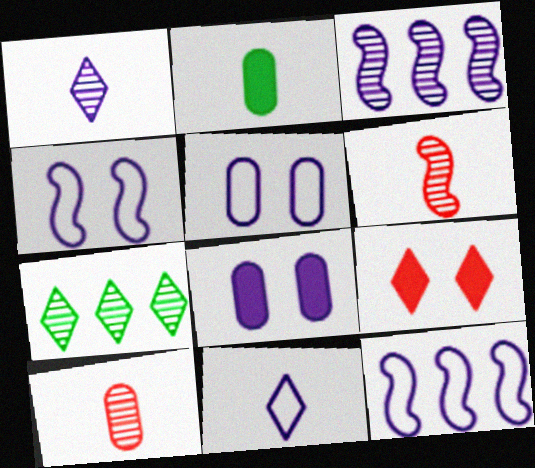[[1, 8, 12], 
[2, 6, 11], 
[3, 8, 11], 
[5, 11, 12], 
[7, 9, 11]]